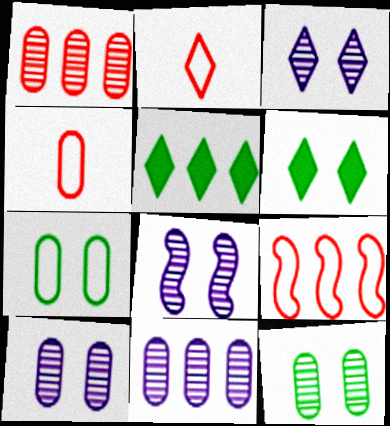[[2, 3, 5], 
[3, 8, 10], 
[4, 5, 8], 
[5, 9, 11]]